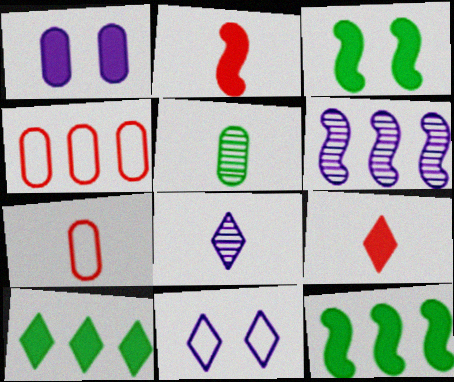[[1, 2, 10], 
[1, 4, 5], 
[1, 9, 12], 
[3, 4, 8], 
[4, 6, 10]]